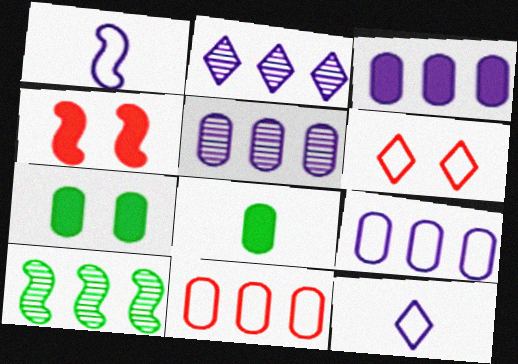[[1, 4, 10], 
[3, 5, 9]]